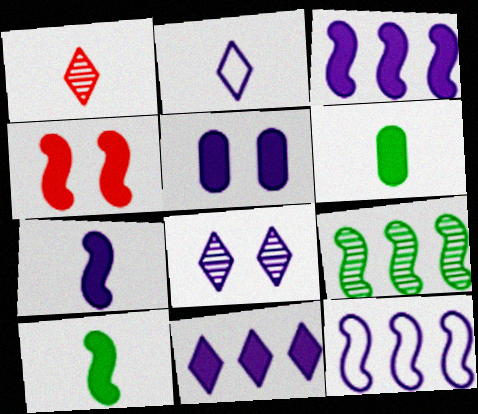[[2, 8, 11], 
[3, 4, 10], 
[4, 6, 11], 
[5, 7, 11]]